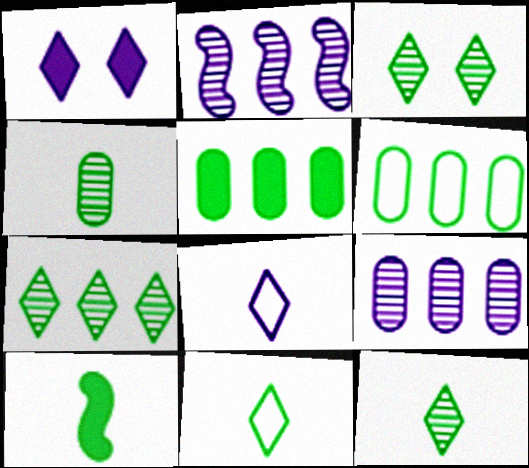[[3, 6, 10], 
[3, 7, 12], 
[4, 10, 11]]